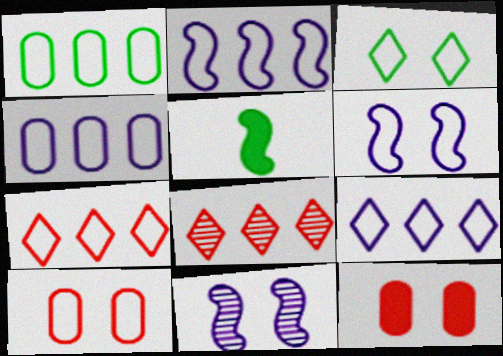[[1, 2, 7], 
[2, 4, 9], 
[3, 6, 10], 
[3, 11, 12]]